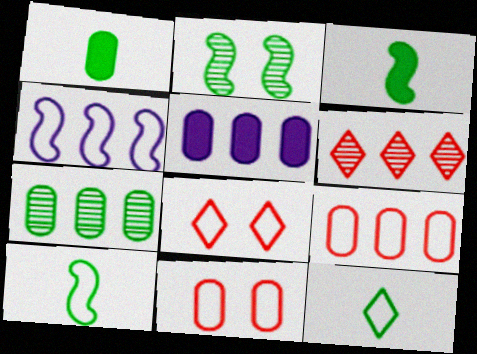[[4, 11, 12], 
[5, 7, 9]]